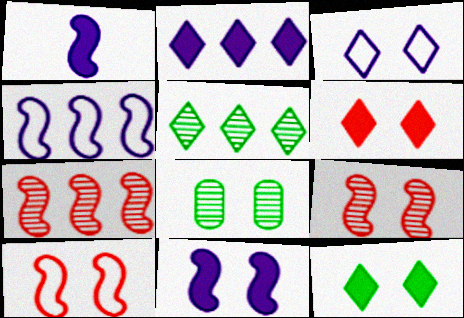[]